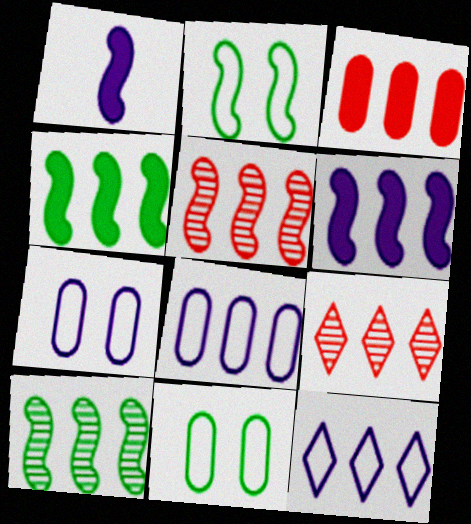[[1, 2, 5], 
[1, 9, 11], 
[3, 10, 12], 
[4, 8, 9]]